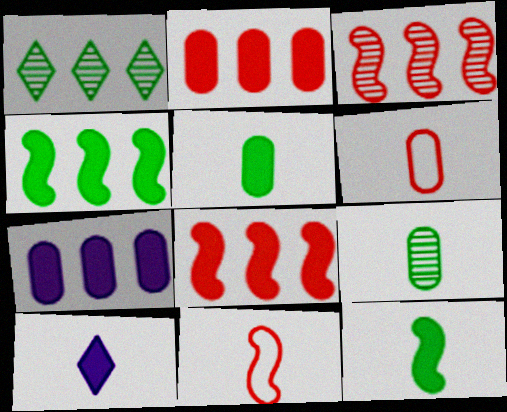[[9, 10, 11]]